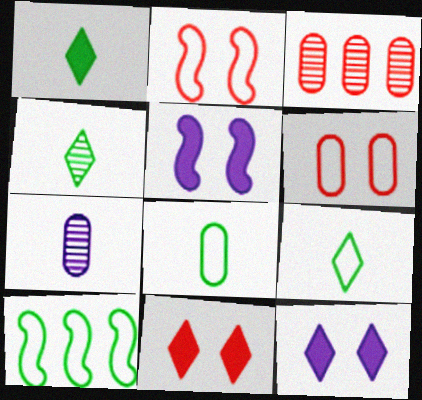[[1, 4, 9], 
[3, 5, 9], 
[7, 10, 11]]